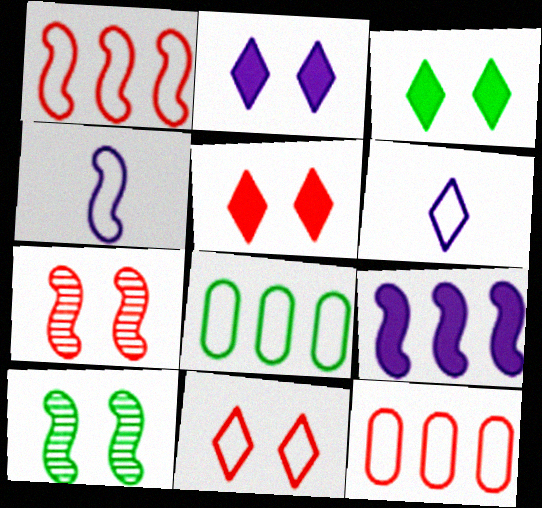[[2, 3, 5], 
[4, 8, 11]]